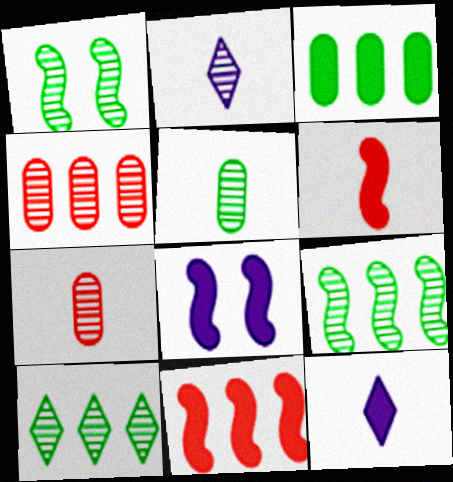[[1, 2, 4], 
[1, 5, 10]]